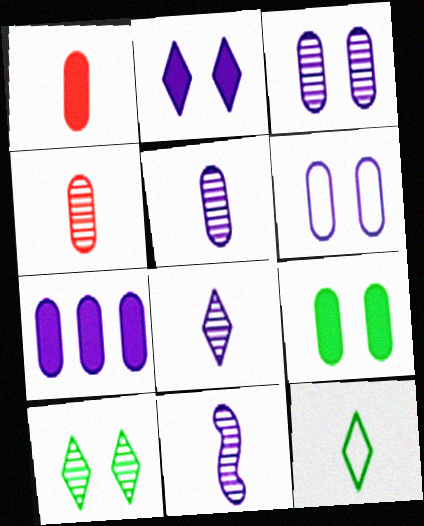[[1, 7, 9], 
[1, 11, 12], 
[5, 6, 7], 
[5, 8, 11]]